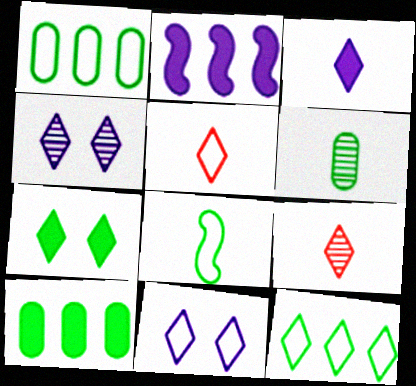[[5, 11, 12]]